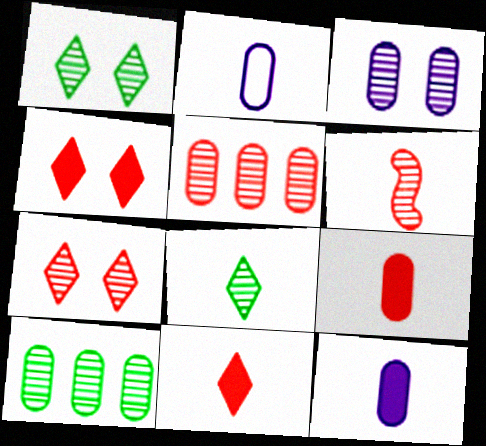[[5, 6, 7]]